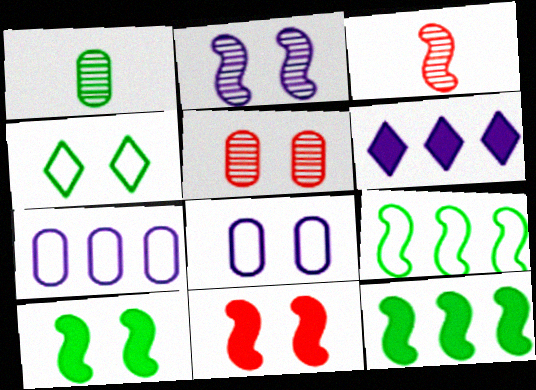[[1, 4, 12]]